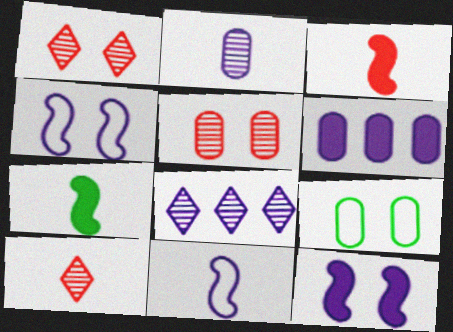[[1, 9, 12], 
[3, 8, 9]]